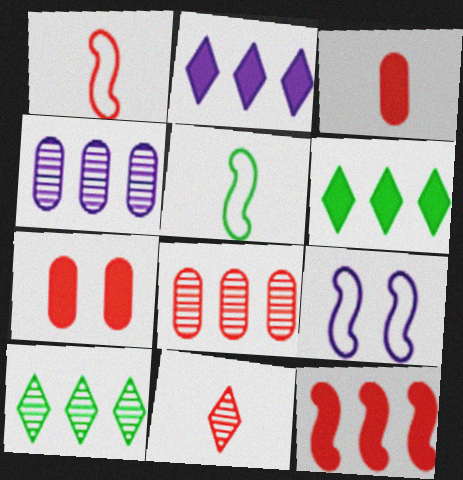[[1, 3, 11], 
[3, 9, 10]]